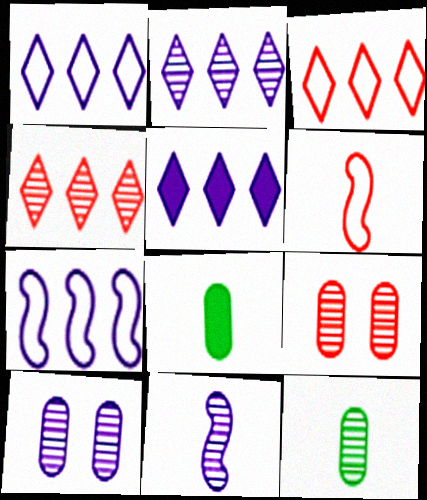[[1, 2, 5], 
[2, 10, 11]]